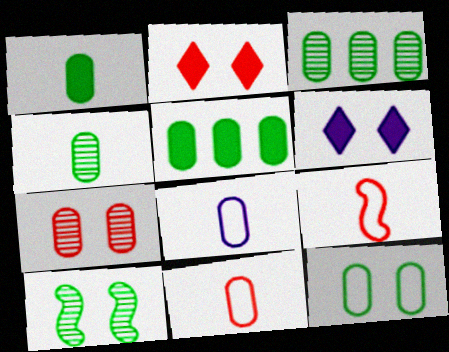[[1, 3, 12], 
[3, 6, 9], 
[4, 5, 12], 
[5, 7, 8]]